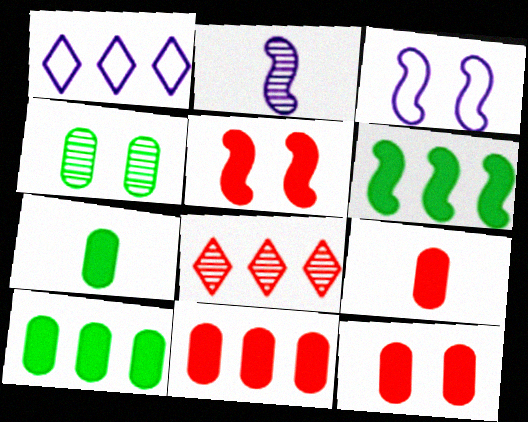[[2, 4, 8], 
[3, 7, 8], 
[9, 11, 12]]